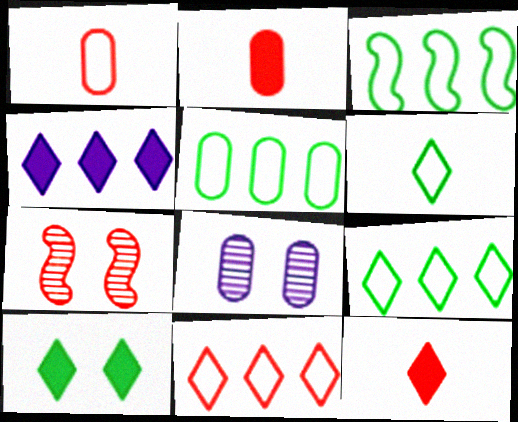[[2, 5, 8], 
[2, 7, 11], 
[3, 5, 9], 
[3, 8, 12], 
[4, 10, 12]]